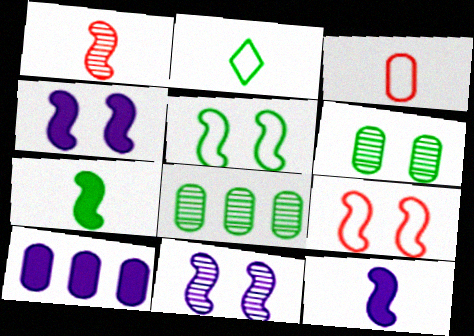[[3, 6, 10]]